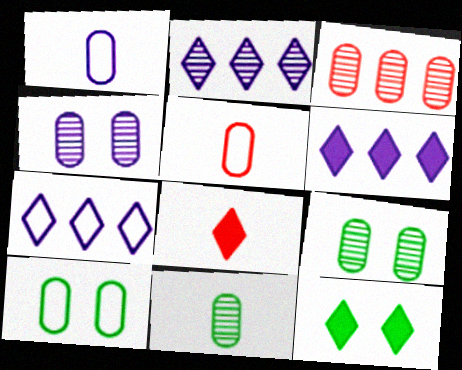[[2, 6, 7], 
[3, 4, 11], 
[6, 8, 12]]